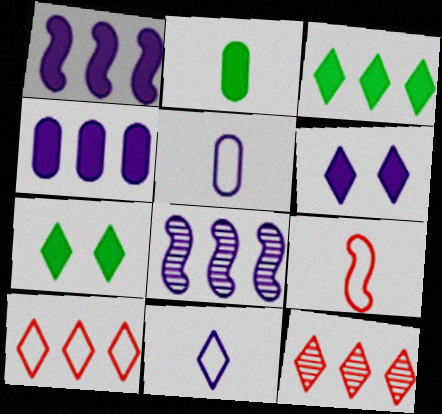[[5, 6, 8], 
[7, 11, 12]]